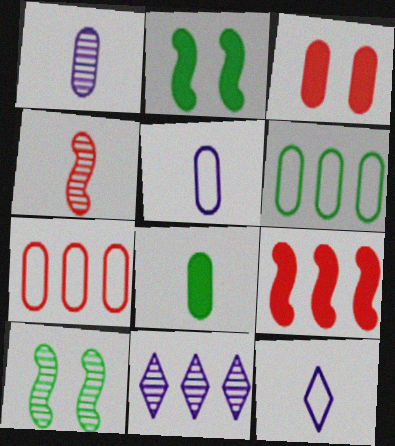[[1, 3, 6], 
[4, 8, 12], 
[6, 9, 11]]